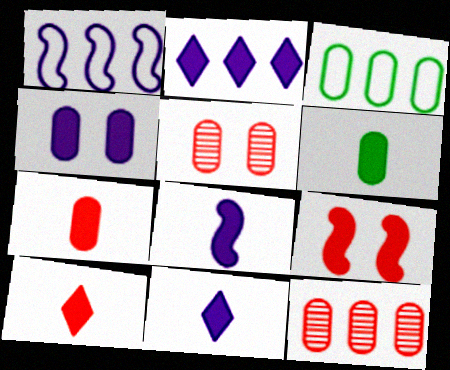[[2, 4, 8], 
[2, 6, 9], 
[6, 8, 10]]